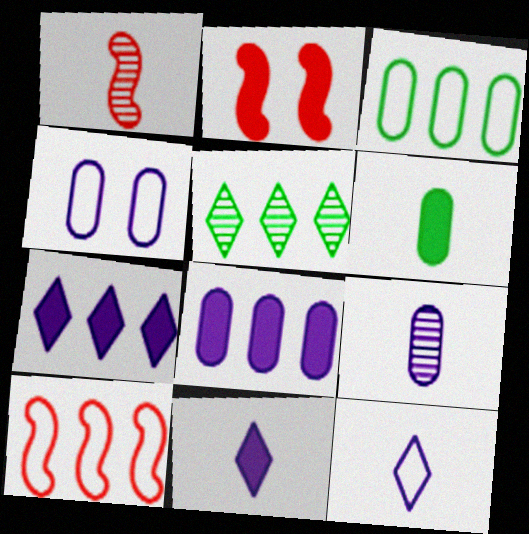[[1, 2, 10], 
[1, 6, 12], 
[2, 6, 7], 
[4, 8, 9], 
[5, 8, 10]]